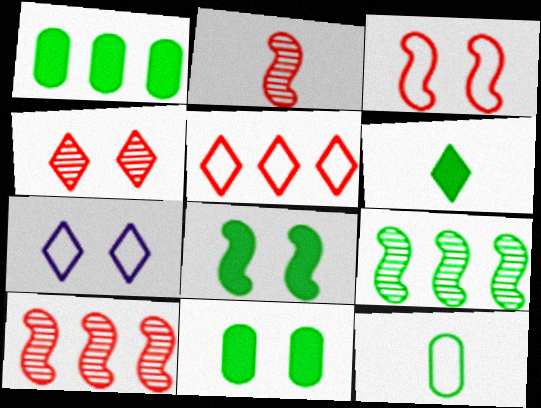[[1, 2, 7], 
[1, 6, 8]]